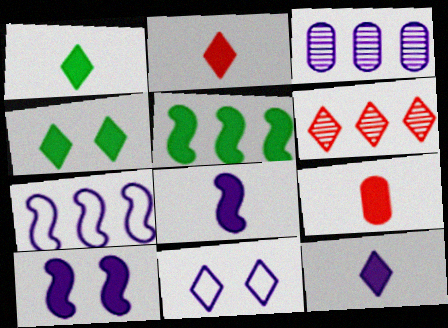[[1, 2, 12], 
[1, 6, 11], 
[1, 8, 9], 
[3, 8, 11]]